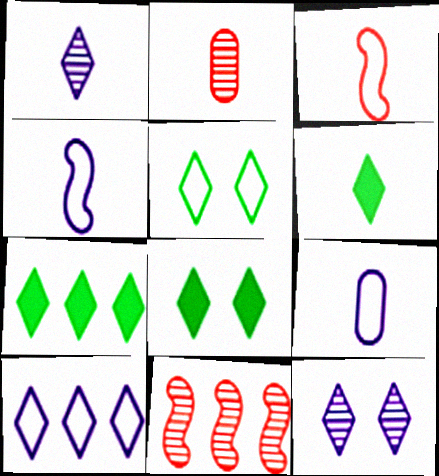[[2, 4, 6], 
[6, 7, 8], 
[8, 9, 11]]